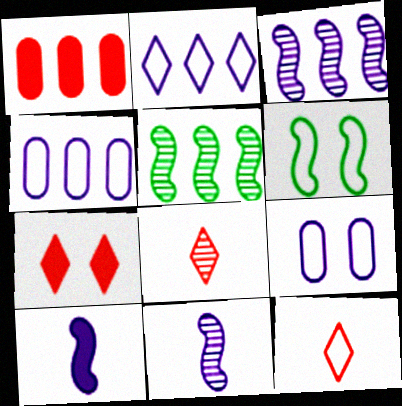[[1, 2, 5], 
[4, 6, 12]]